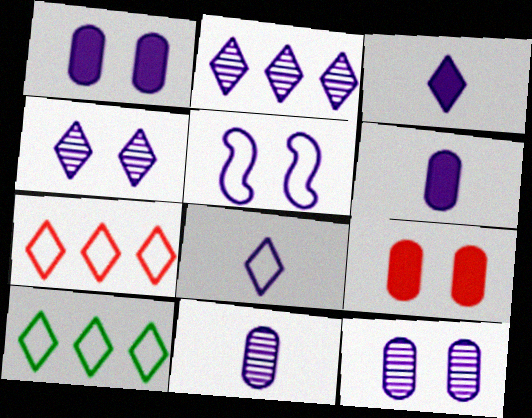[[1, 4, 5], 
[2, 5, 6]]